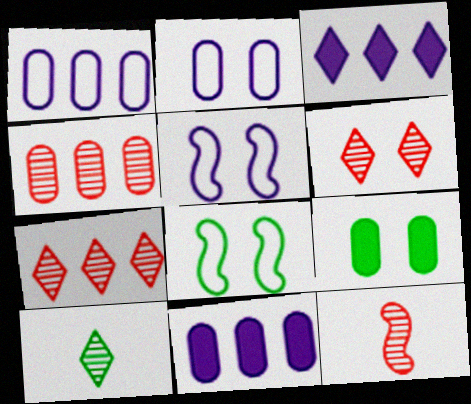[[4, 6, 12], 
[5, 6, 9]]